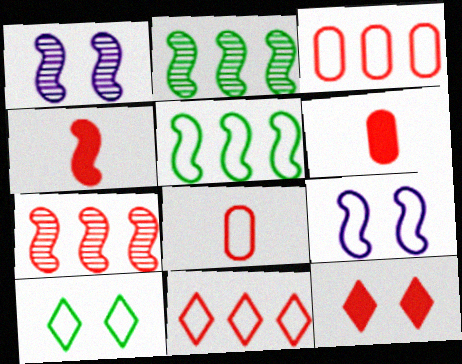[[1, 4, 5], 
[2, 4, 9], 
[7, 8, 12]]